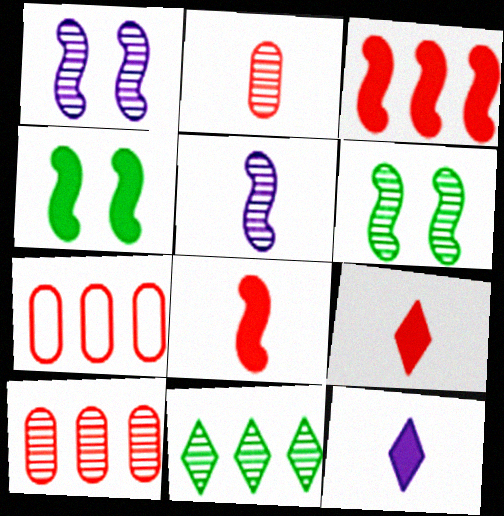[[1, 2, 11], 
[6, 7, 12]]